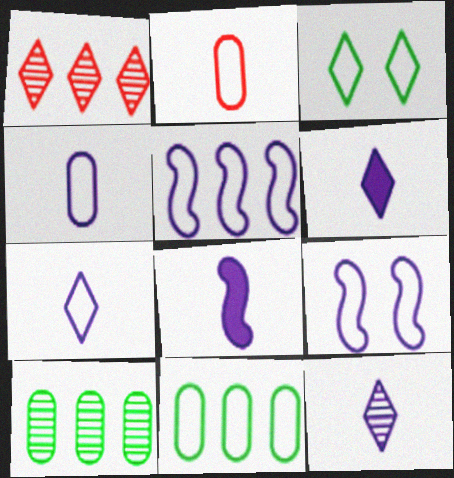[[1, 3, 6], 
[2, 3, 5], 
[4, 8, 12], 
[6, 7, 12]]